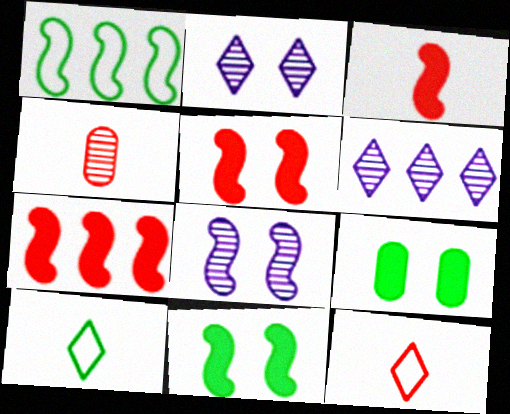[[1, 3, 8], 
[3, 4, 12], 
[3, 5, 7]]